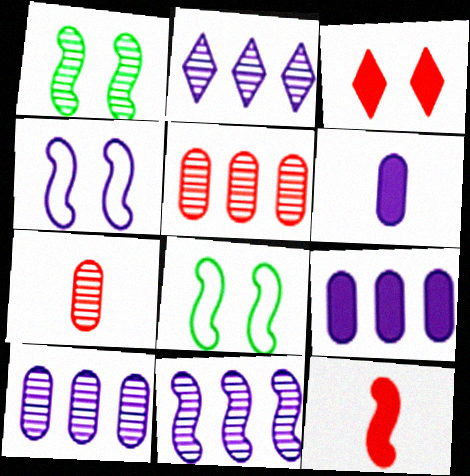[[1, 2, 7], 
[2, 4, 6], 
[2, 10, 11], 
[8, 11, 12]]